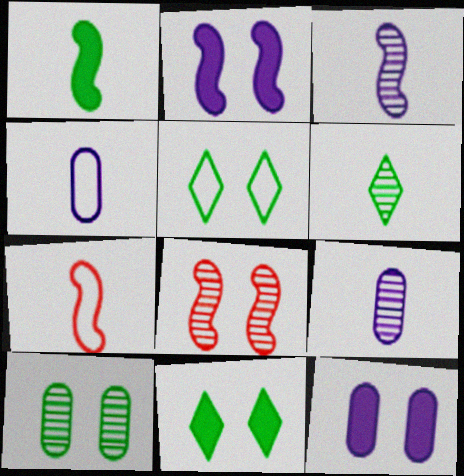[[1, 3, 7], 
[5, 8, 12]]